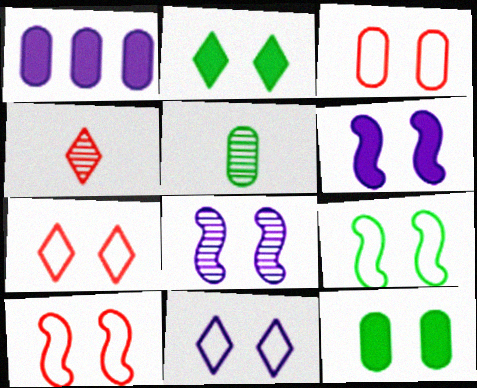[[1, 3, 5], 
[1, 4, 9], 
[2, 3, 8], 
[3, 7, 10], 
[3, 9, 11], 
[7, 8, 12]]